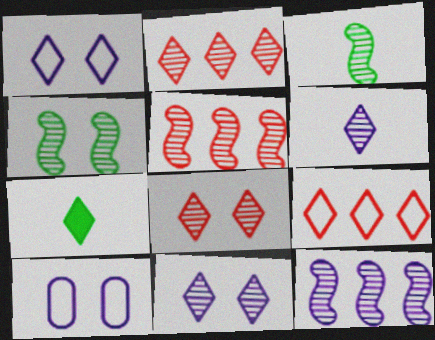[[1, 2, 7], 
[5, 7, 10], 
[7, 9, 11]]